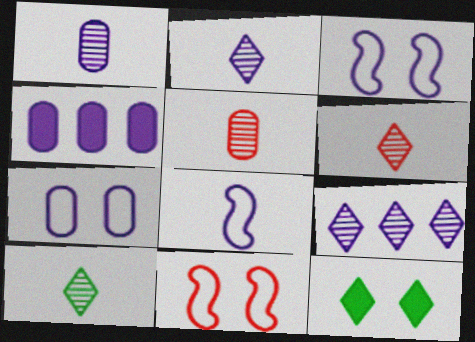[[1, 4, 7], 
[2, 3, 4], 
[2, 6, 10], 
[4, 10, 11]]